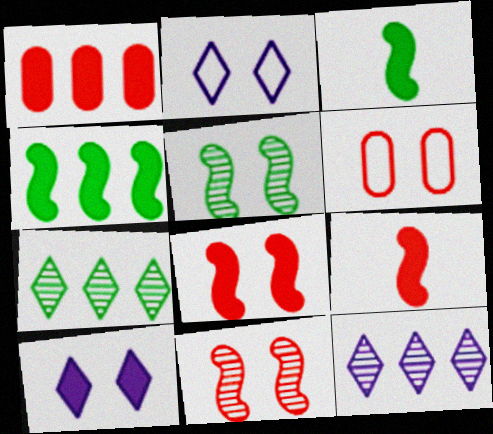[[1, 3, 10], 
[3, 6, 12], 
[5, 6, 10]]